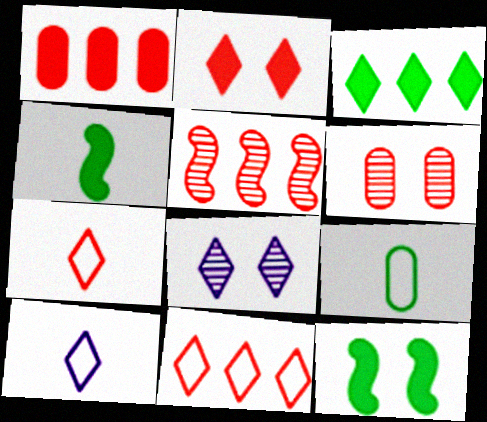[[1, 5, 11], 
[3, 7, 8]]